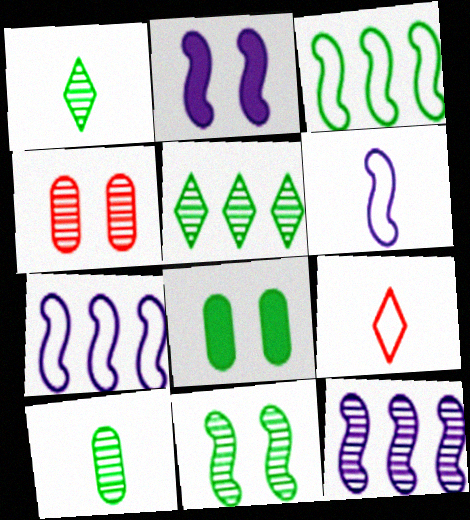[[1, 3, 8], 
[1, 4, 12], 
[2, 6, 12], 
[5, 10, 11], 
[8, 9, 12]]